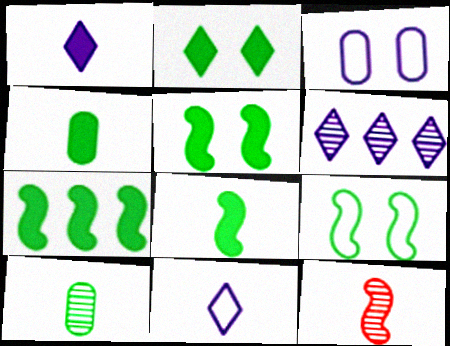[[2, 4, 7], 
[4, 11, 12], 
[5, 7, 8]]